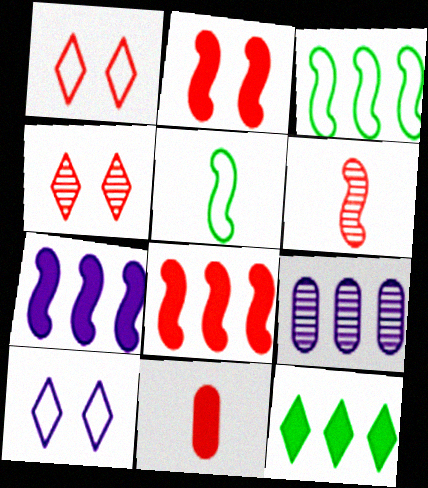[]